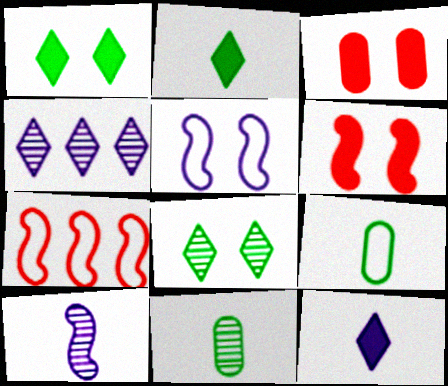[[3, 5, 8], 
[4, 6, 9]]